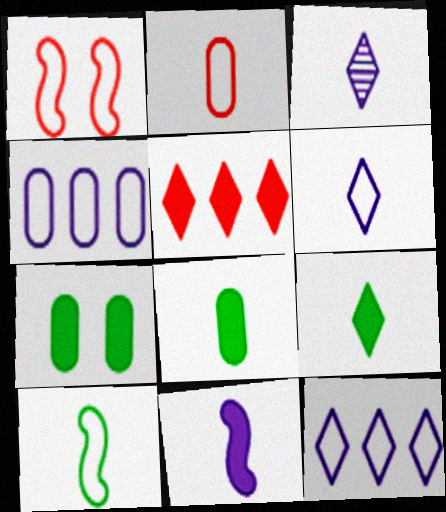[[2, 6, 10], 
[5, 7, 11]]